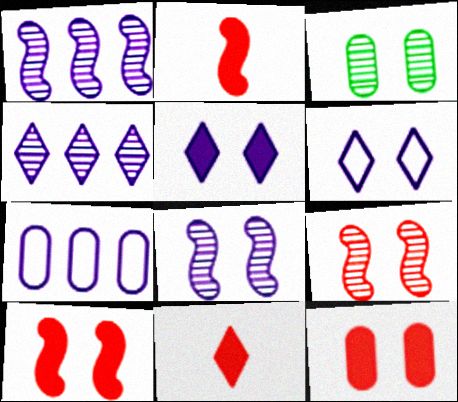[[3, 6, 10]]